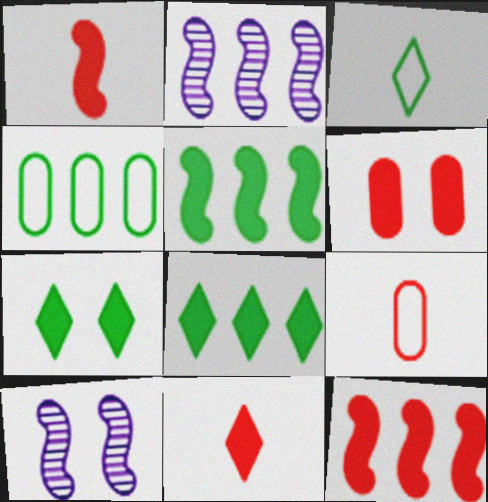[[2, 3, 6], 
[2, 7, 9], 
[4, 10, 11], 
[6, 11, 12], 
[8, 9, 10]]